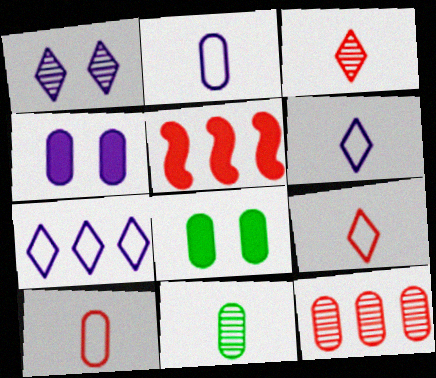[[2, 8, 12]]